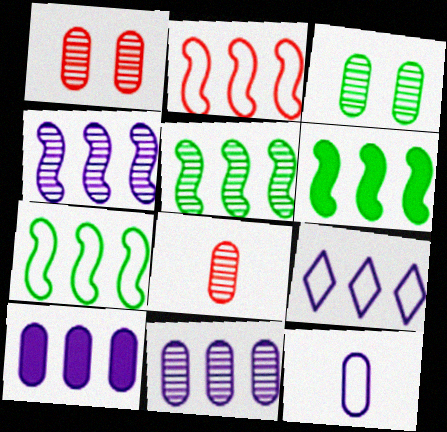[[2, 4, 6], 
[3, 8, 11], 
[4, 9, 10], 
[5, 6, 7]]